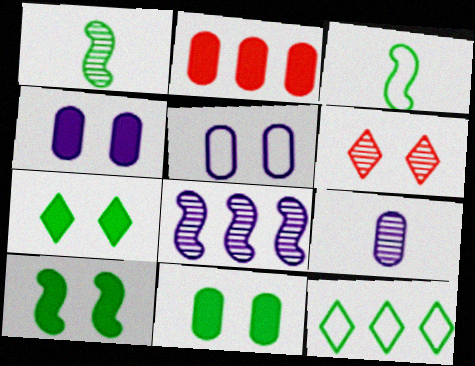[[1, 11, 12], 
[2, 8, 12], 
[5, 6, 10], 
[7, 10, 11]]